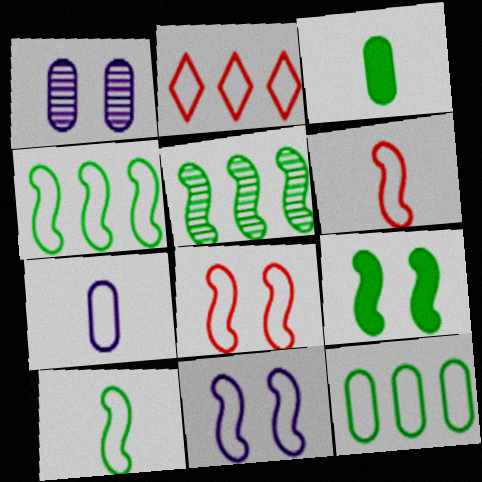[[4, 6, 11], 
[5, 9, 10]]